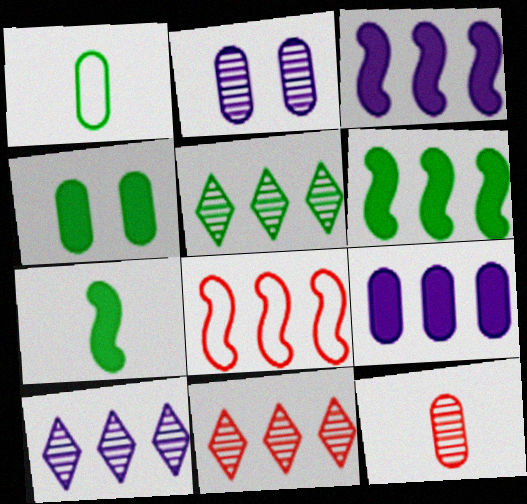[[5, 8, 9], 
[5, 10, 11]]